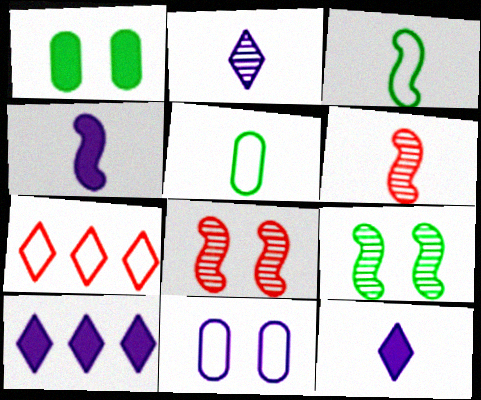[[3, 4, 6], 
[3, 7, 11], 
[5, 6, 12], 
[5, 8, 10]]